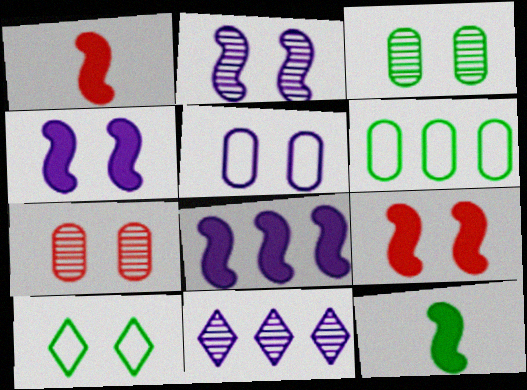[[4, 7, 10], 
[8, 9, 12]]